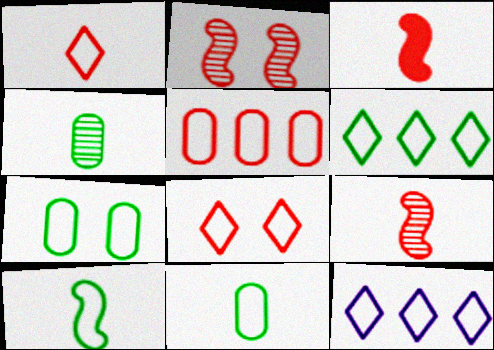[[6, 7, 10]]